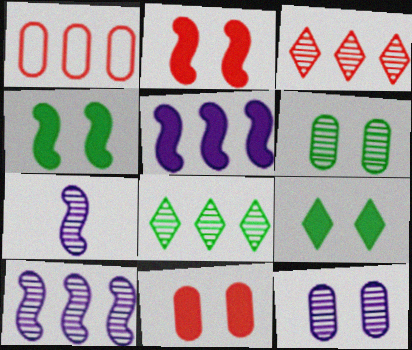[[1, 5, 8], 
[1, 7, 9], 
[3, 6, 7]]